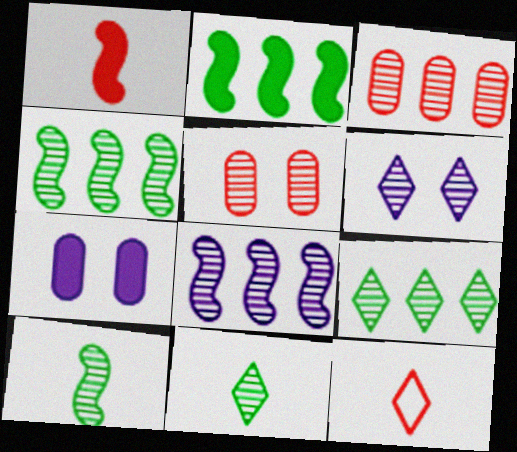[[3, 6, 10], 
[3, 8, 9], 
[4, 7, 12], 
[5, 8, 11]]